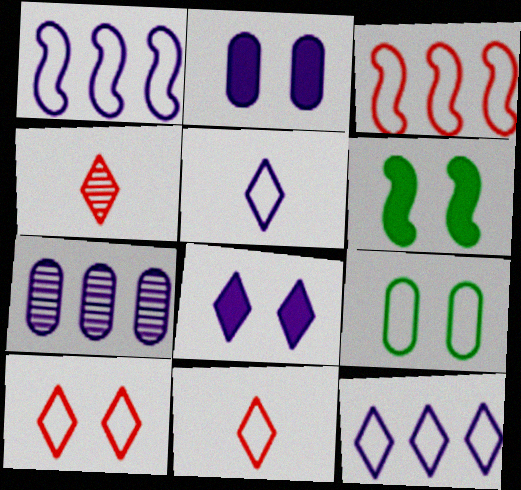[[1, 9, 11], 
[3, 5, 9], 
[6, 7, 11]]